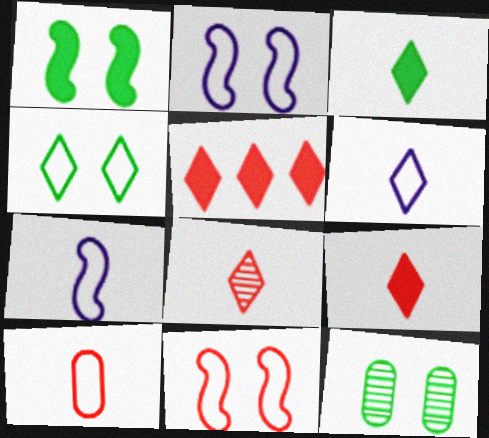[[1, 4, 12], 
[3, 6, 8], 
[5, 7, 12]]